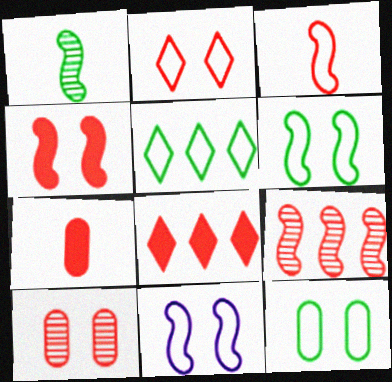[[2, 4, 10], 
[2, 7, 9], 
[2, 11, 12], 
[3, 4, 9], 
[3, 8, 10], 
[4, 7, 8]]